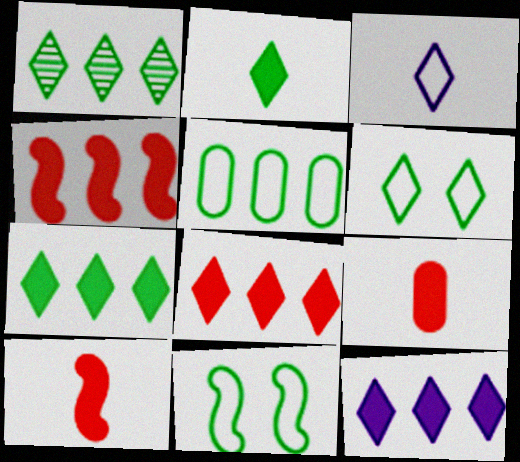[[1, 2, 6], 
[7, 8, 12]]